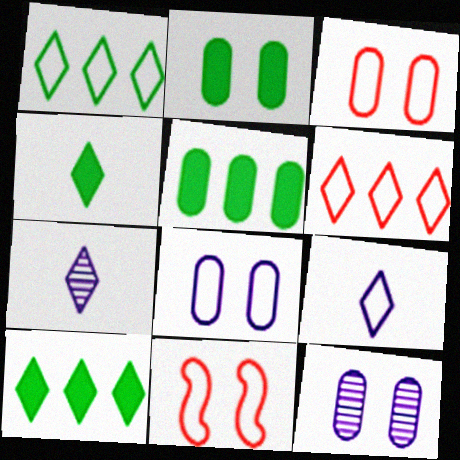[[2, 3, 12], 
[5, 7, 11]]